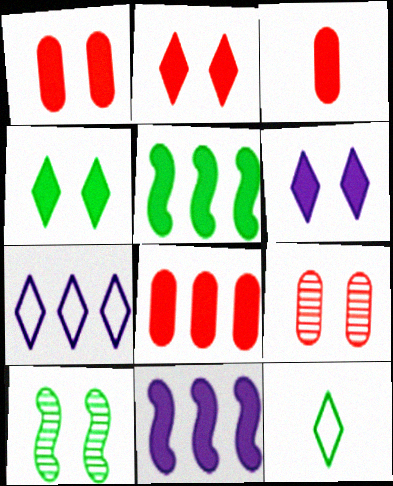[[1, 3, 8], 
[2, 4, 6], 
[3, 4, 11], 
[3, 5, 6], 
[3, 7, 10], 
[9, 11, 12]]